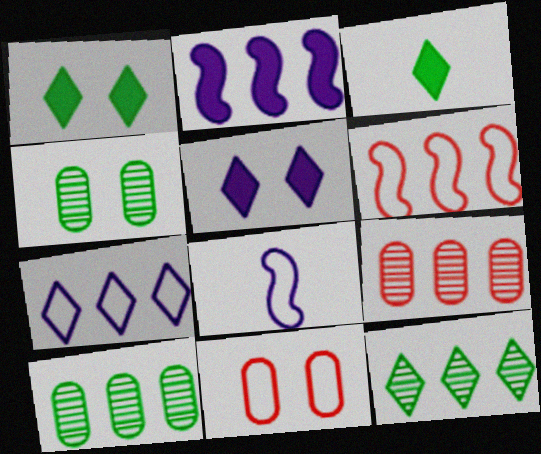[[1, 8, 9]]